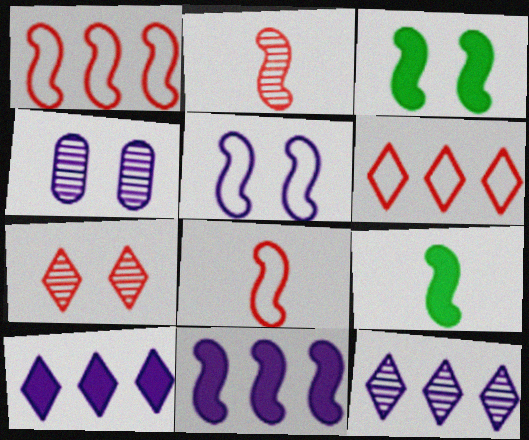[[4, 6, 9]]